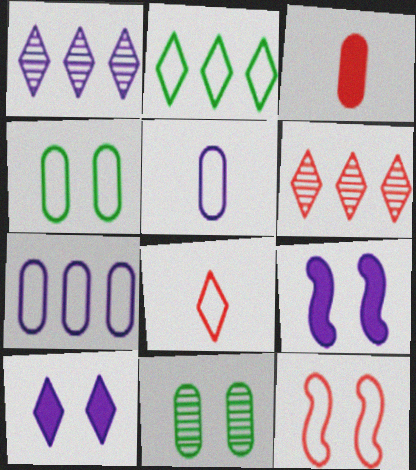[[1, 5, 9], 
[2, 5, 12], 
[3, 6, 12], 
[3, 7, 11], 
[10, 11, 12]]